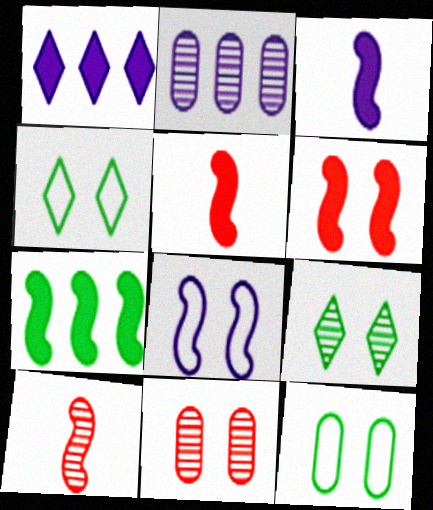[[1, 10, 12], 
[2, 4, 5], 
[2, 9, 10], 
[3, 6, 7], 
[7, 8, 10]]